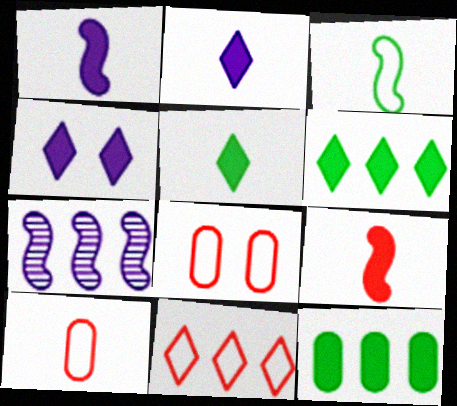[[4, 9, 12], 
[5, 7, 8], 
[7, 11, 12]]